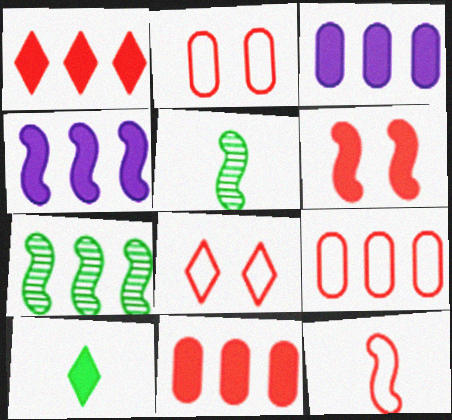[[3, 5, 8], 
[3, 6, 10], 
[8, 9, 12]]